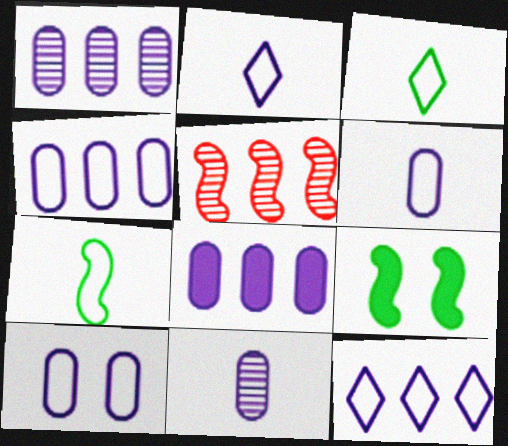[[1, 4, 8], 
[4, 6, 10], 
[8, 10, 11]]